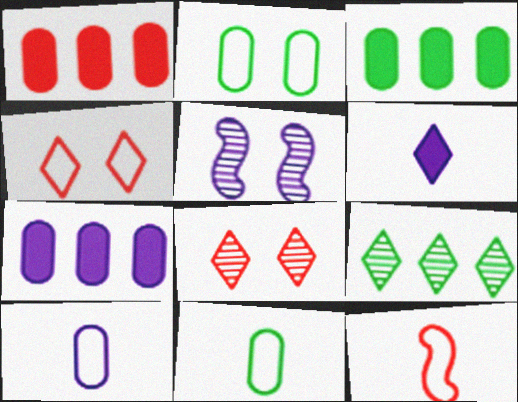[[1, 3, 7], 
[1, 8, 12], 
[4, 6, 9]]